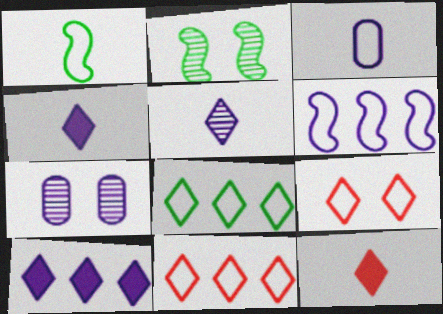[[4, 6, 7]]